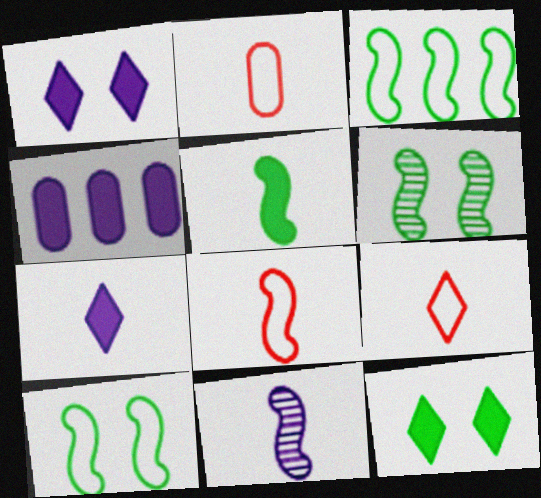[[2, 8, 9], 
[3, 5, 6], 
[4, 6, 9], 
[5, 8, 11]]